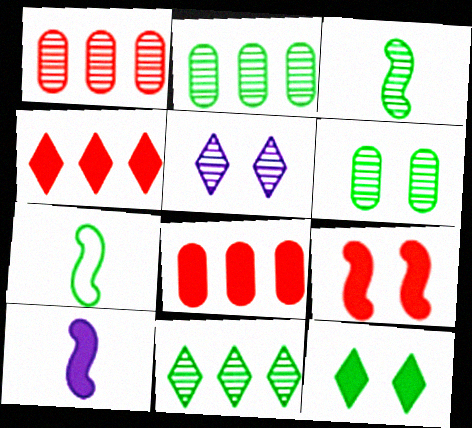[[1, 3, 5], 
[2, 7, 12], 
[3, 6, 11], 
[5, 7, 8], 
[8, 10, 12]]